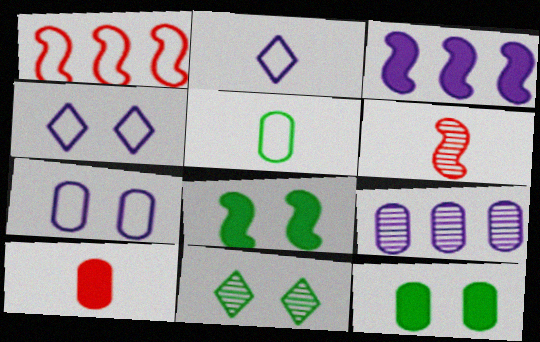[[1, 4, 5], 
[6, 9, 11]]